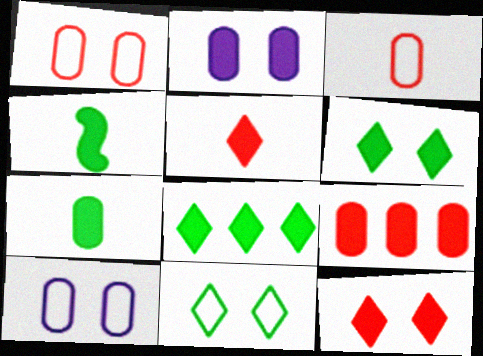[[2, 7, 9]]